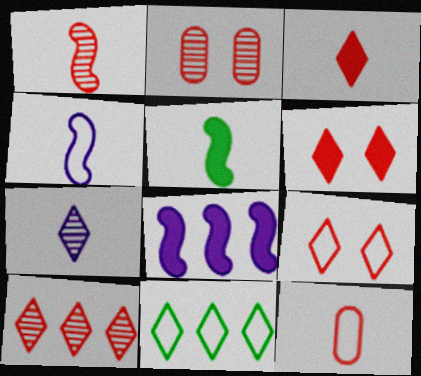[[1, 2, 10], 
[1, 3, 12], 
[1, 4, 5], 
[3, 9, 10], 
[5, 7, 12], 
[6, 7, 11]]